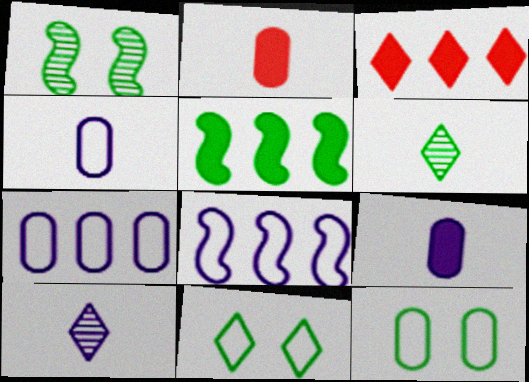[[1, 3, 4], 
[3, 10, 11], 
[5, 6, 12]]